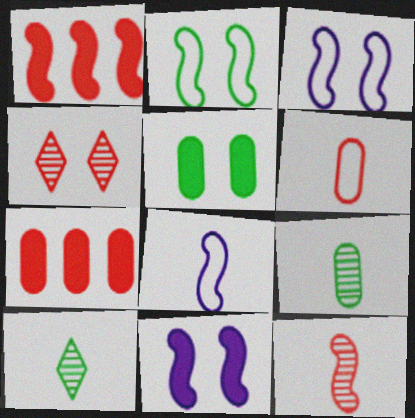[[1, 4, 6], 
[3, 4, 5], 
[3, 7, 10]]